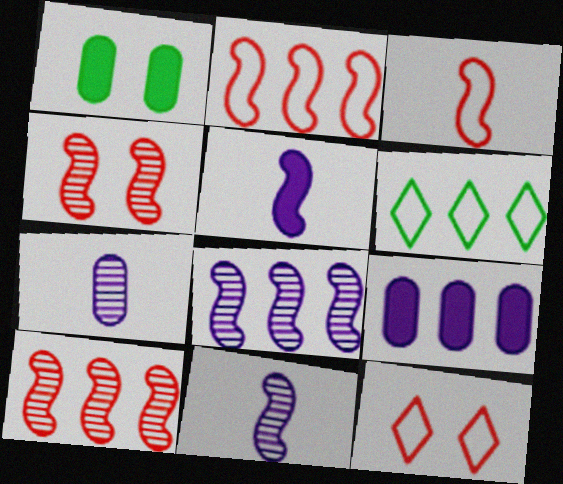[[6, 9, 10]]